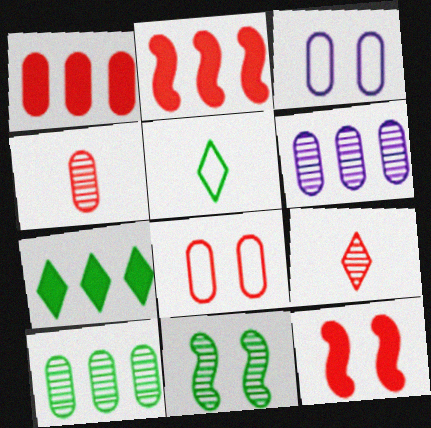[[1, 4, 8], 
[2, 8, 9], 
[5, 6, 12], 
[6, 9, 11]]